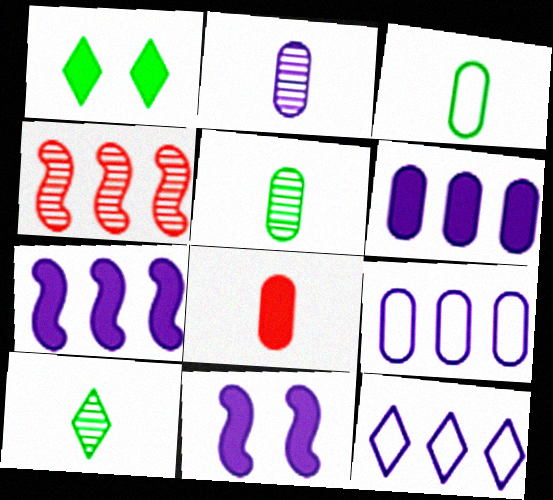[[1, 7, 8], 
[2, 3, 8], 
[2, 11, 12]]